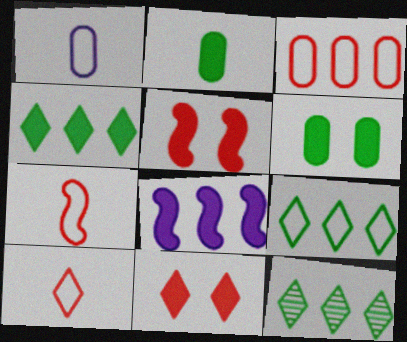[[1, 5, 12], 
[2, 8, 11], 
[3, 8, 12], 
[4, 9, 12]]